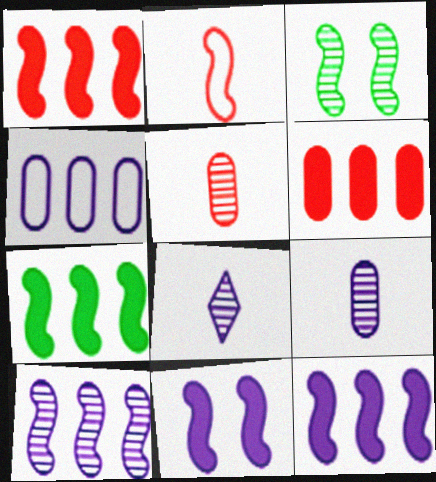[[1, 7, 12], 
[2, 3, 12], 
[4, 8, 11]]